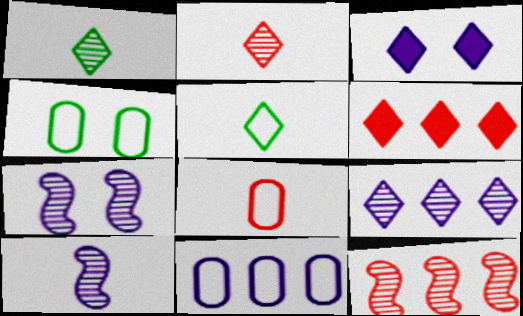[[3, 10, 11], 
[4, 6, 10], 
[4, 8, 11]]